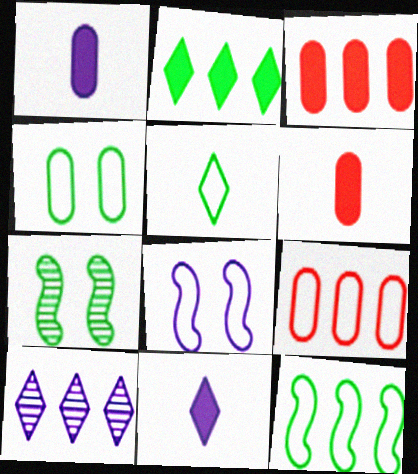[[1, 8, 10], 
[3, 10, 12], 
[4, 5, 12], 
[5, 8, 9], 
[7, 9, 11]]